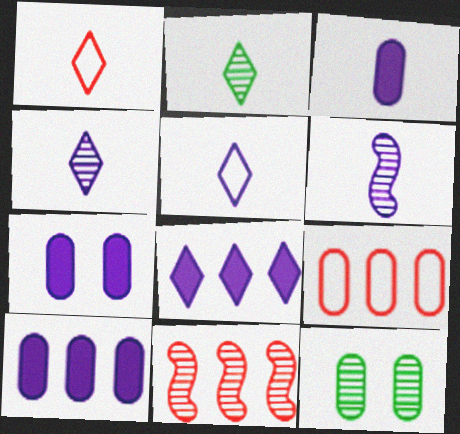[[3, 5, 6], 
[3, 7, 10], 
[3, 9, 12], 
[4, 11, 12]]